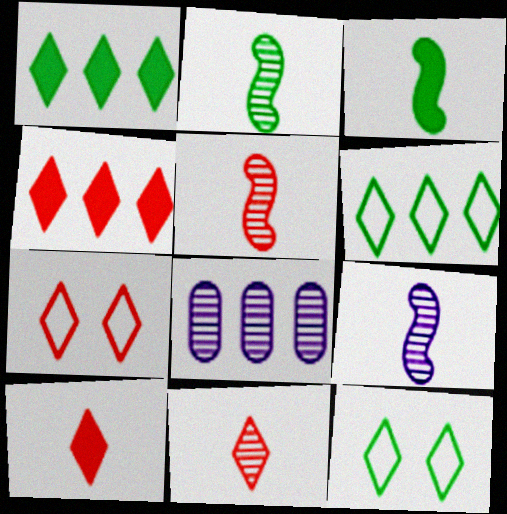[[2, 5, 9], 
[3, 7, 8], 
[4, 7, 11]]